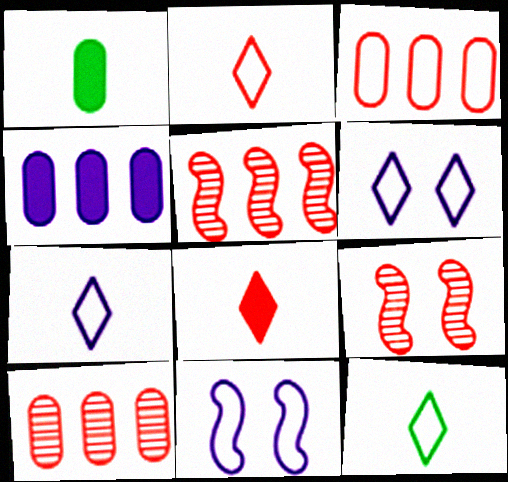[[1, 5, 6], 
[2, 7, 12], 
[3, 8, 9], 
[3, 11, 12], 
[4, 9, 12]]